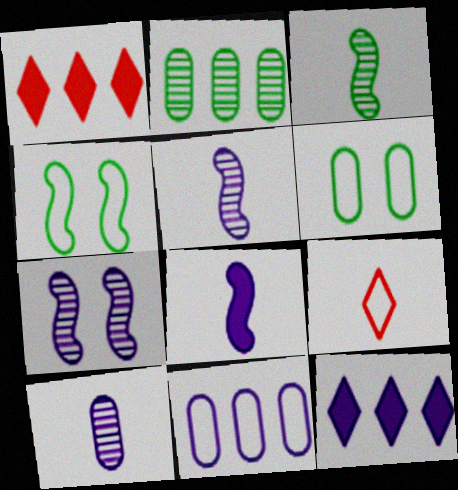[[1, 4, 10], 
[1, 5, 6], 
[4, 9, 11]]